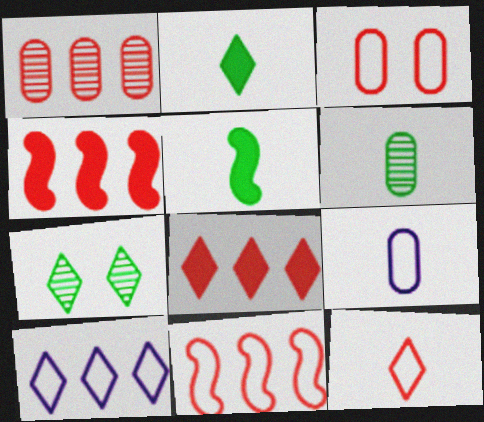[[1, 8, 11], 
[3, 11, 12], 
[4, 7, 9]]